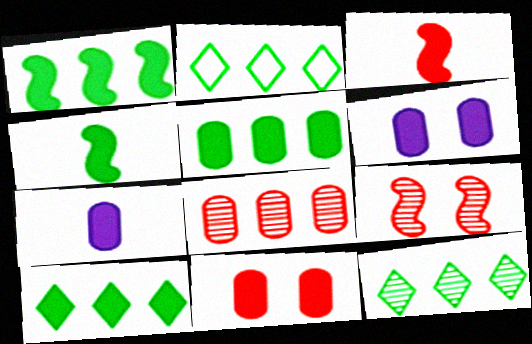[[1, 5, 10], 
[2, 7, 9], 
[2, 10, 12], 
[3, 6, 10], 
[5, 7, 11]]